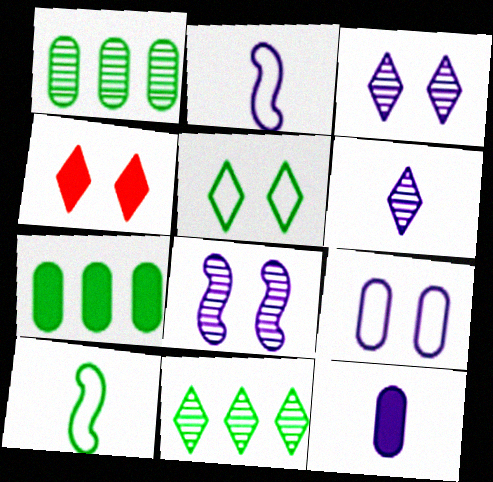[[1, 2, 4], 
[2, 6, 12], 
[3, 4, 5]]